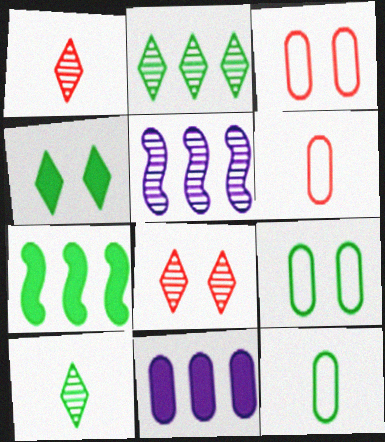[[4, 5, 6], 
[7, 9, 10]]